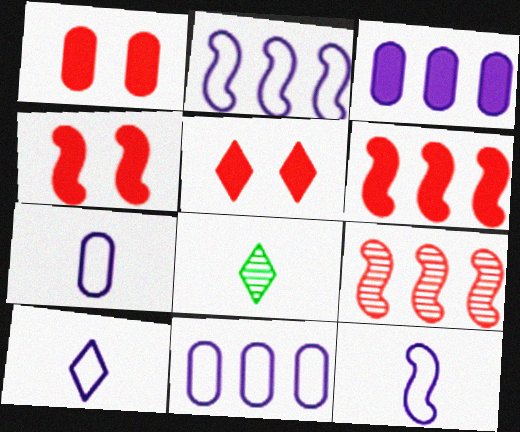[[1, 2, 8], 
[1, 4, 5], 
[4, 8, 11], 
[7, 10, 12]]